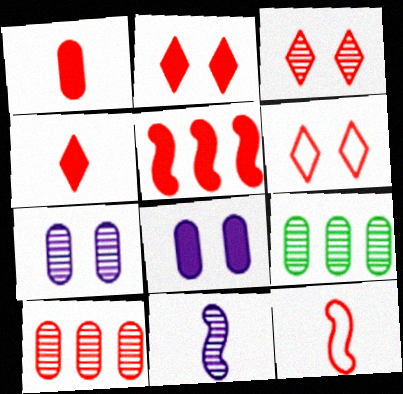[[1, 2, 5], 
[2, 3, 6], 
[2, 10, 12], 
[3, 9, 11]]